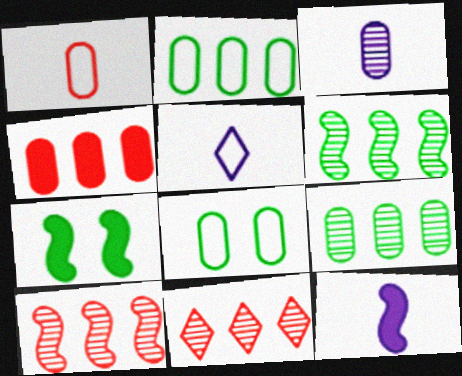[[3, 4, 8], 
[3, 5, 12], 
[8, 11, 12]]